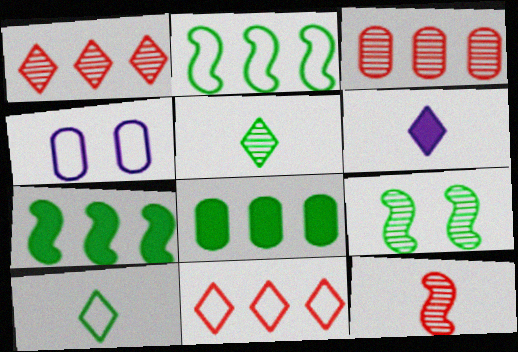[[8, 9, 10]]